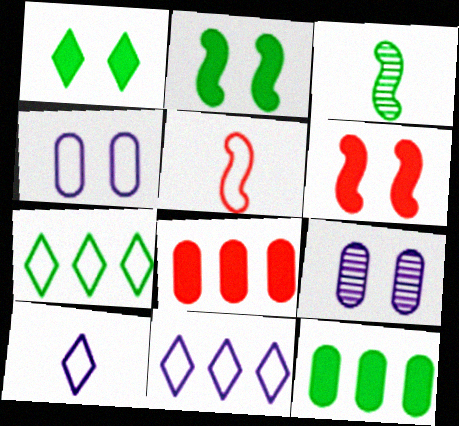[[4, 5, 7]]